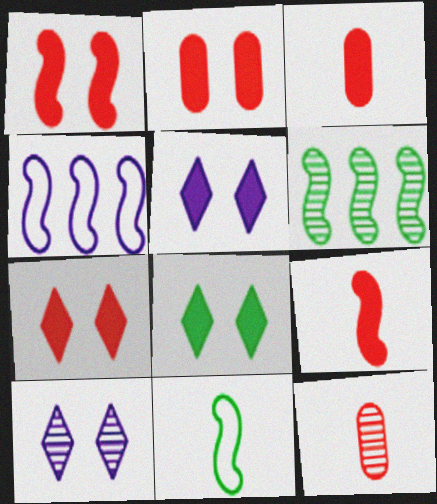[[1, 2, 7], 
[4, 8, 12], 
[5, 7, 8], 
[6, 10, 12]]